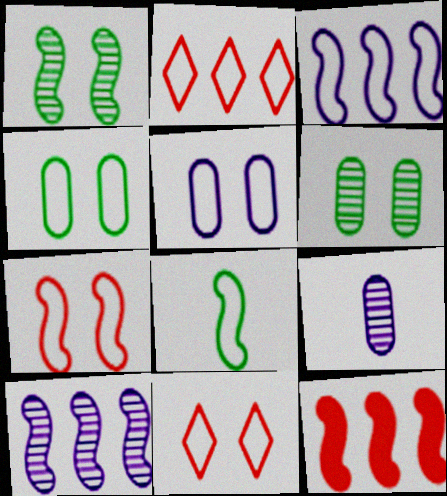[[2, 5, 8], 
[3, 7, 8]]